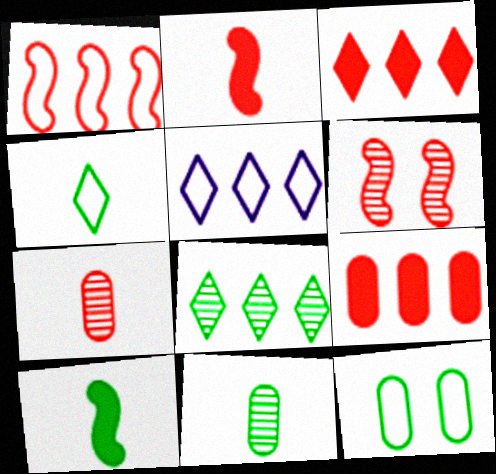[[1, 2, 6], 
[3, 5, 8], 
[4, 10, 11], 
[8, 10, 12]]